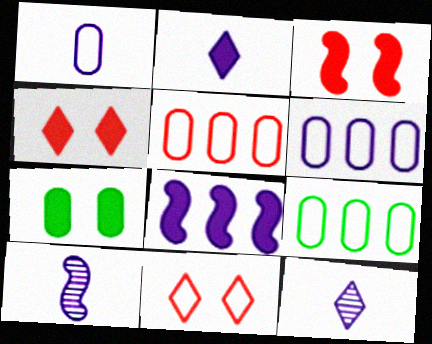[[1, 2, 10], 
[3, 9, 12], 
[4, 9, 10], 
[5, 6, 9]]